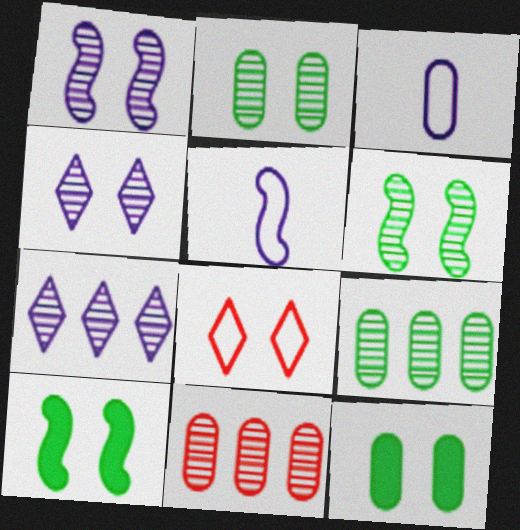[[1, 8, 12], 
[3, 11, 12]]